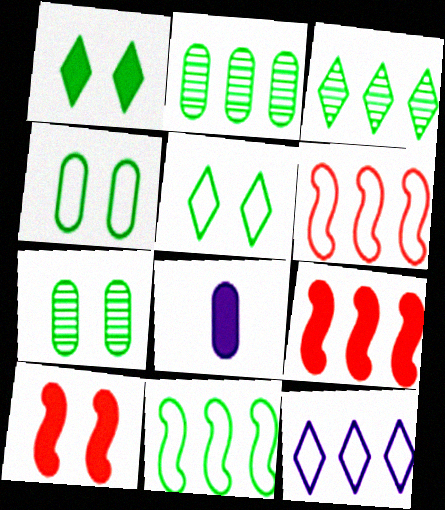[[1, 8, 9], 
[2, 9, 12]]